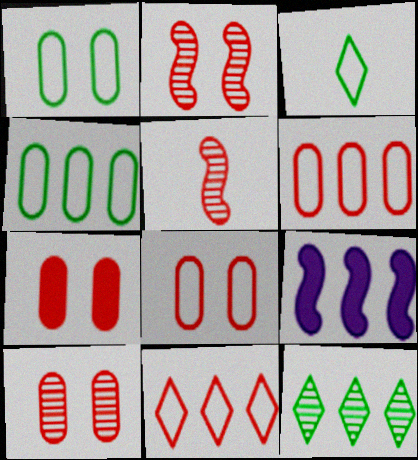[[3, 9, 10], 
[5, 7, 11], 
[6, 9, 12], 
[7, 8, 10]]